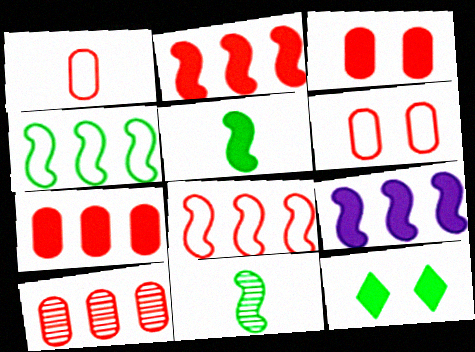[[1, 3, 10]]